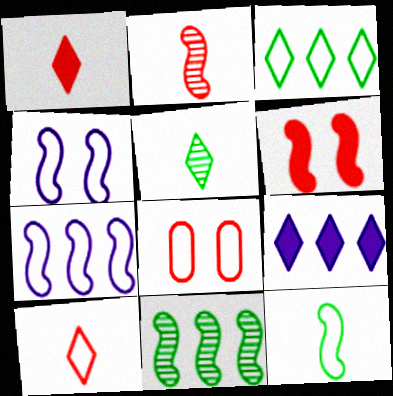[]